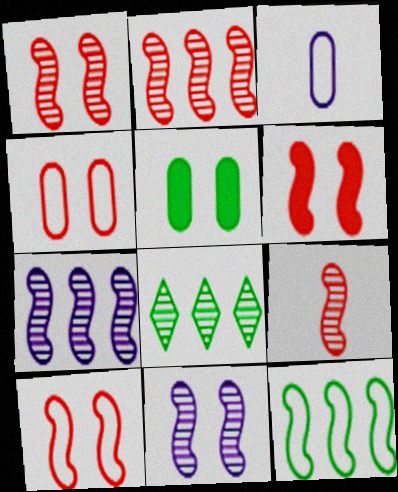[[1, 2, 9], 
[1, 6, 10], 
[3, 6, 8]]